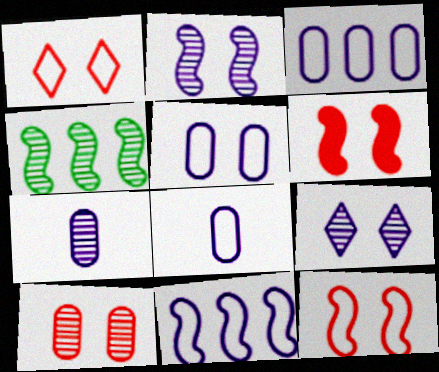[[1, 6, 10], 
[3, 5, 8]]